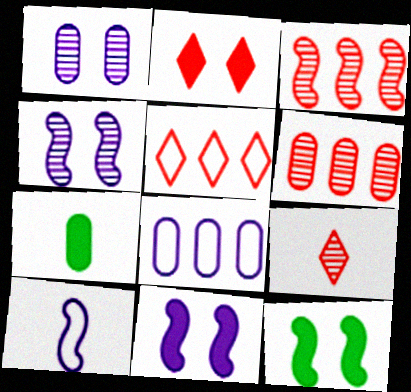[[2, 5, 9], 
[3, 10, 12], 
[4, 5, 7], 
[7, 9, 10], 
[8, 9, 12]]